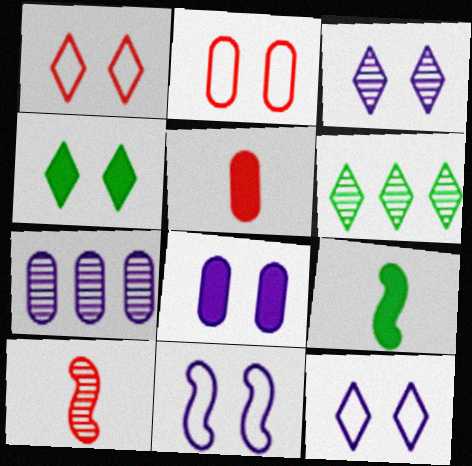[[1, 3, 4], 
[1, 7, 9], 
[3, 8, 11], 
[5, 6, 11]]